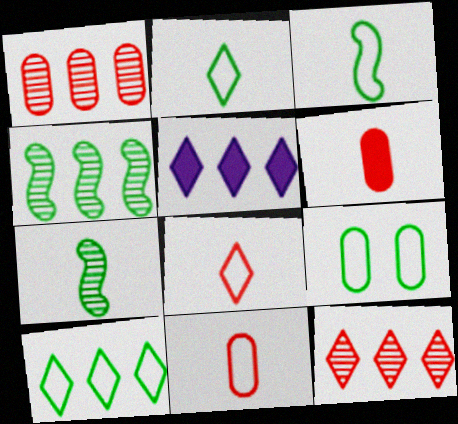[[3, 9, 10], 
[5, 10, 12]]